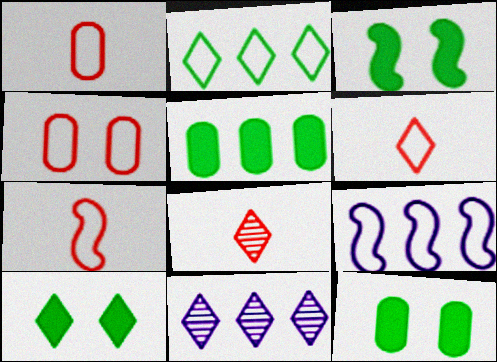[[1, 3, 11], 
[1, 6, 7], 
[3, 10, 12], 
[6, 10, 11], 
[7, 11, 12], 
[8, 9, 12]]